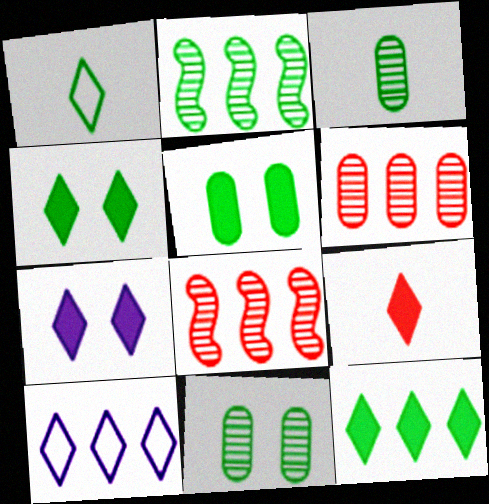[[1, 2, 5], 
[7, 9, 12]]